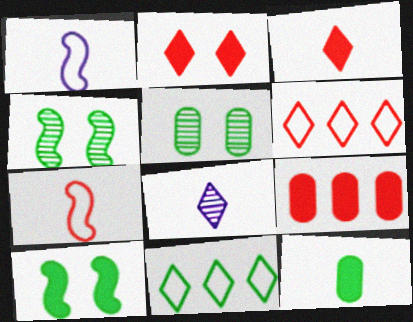[[2, 8, 11], 
[4, 11, 12], 
[7, 8, 12]]